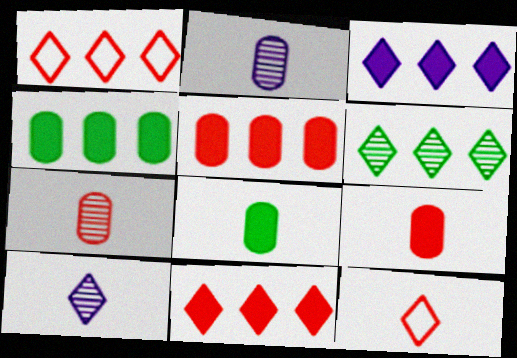[[1, 3, 6]]